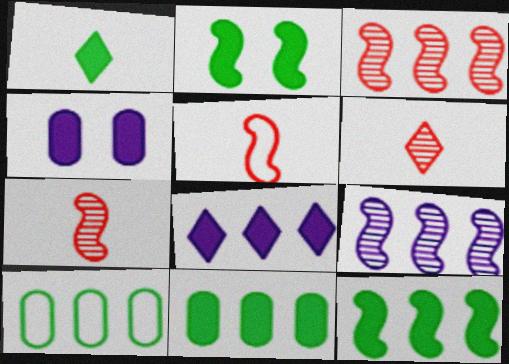[[1, 2, 11], 
[2, 5, 9], 
[3, 8, 10]]